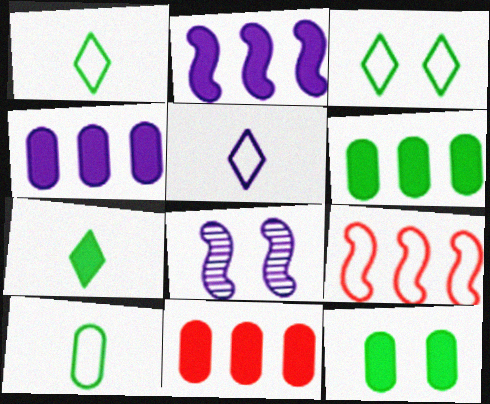[[1, 8, 11], 
[4, 5, 8], 
[4, 6, 11]]